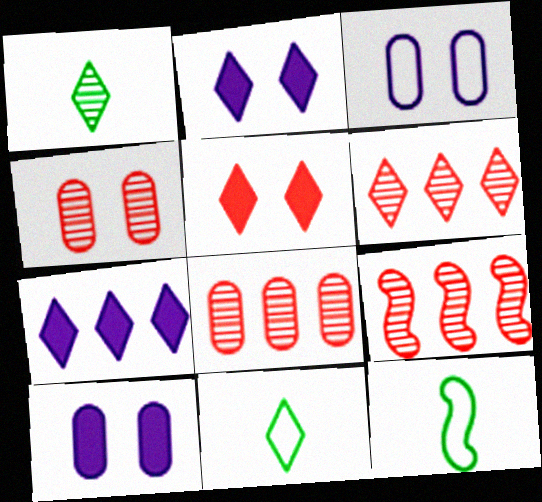[[2, 6, 11], 
[2, 8, 12], 
[4, 7, 12], 
[6, 8, 9], 
[6, 10, 12], 
[9, 10, 11]]